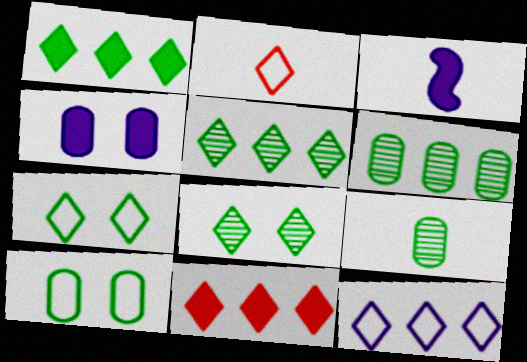[[2, 3, 9], 
[2, 7, 12], 
[5, 11, 12]]